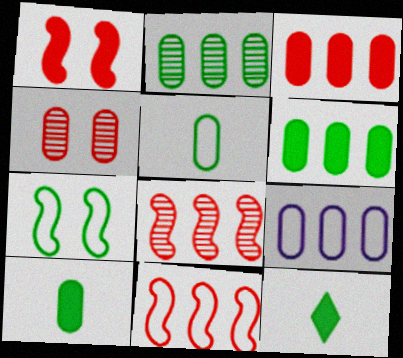[[2, 3, 9], 
[2, 7, 12], 
[4, 9, 10]]